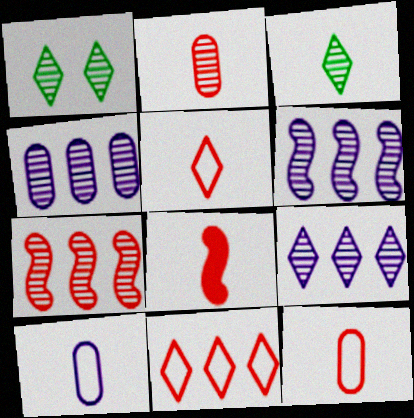[[1, 2, 6], 
[2, 5, 8], 
[3, 8, 10], 
[4, 6, 9]]